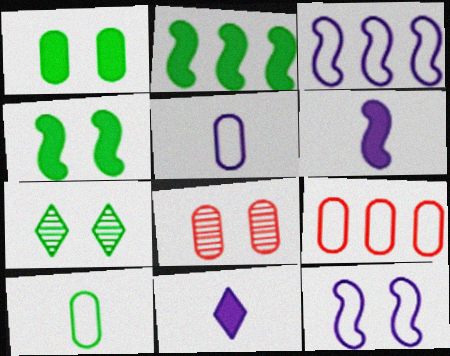[[2, 7, 10], 
[6, 7, 9]]